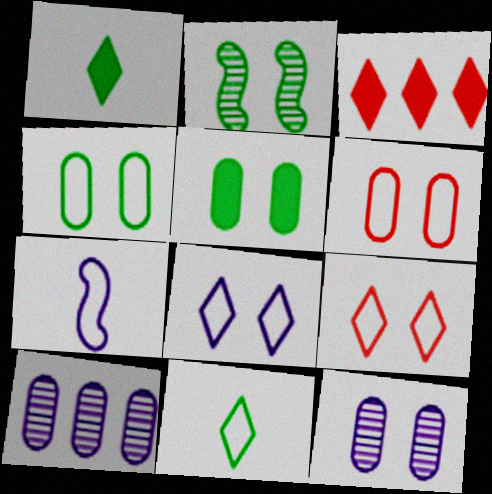[[5, 6, 12]]